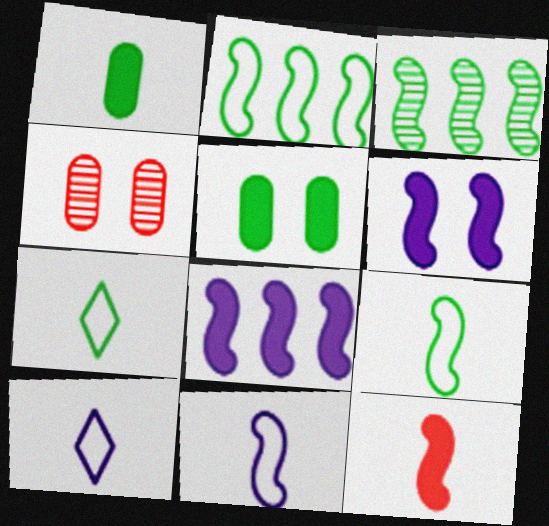[[3, 5, 7], 
[4, 7, 8]]